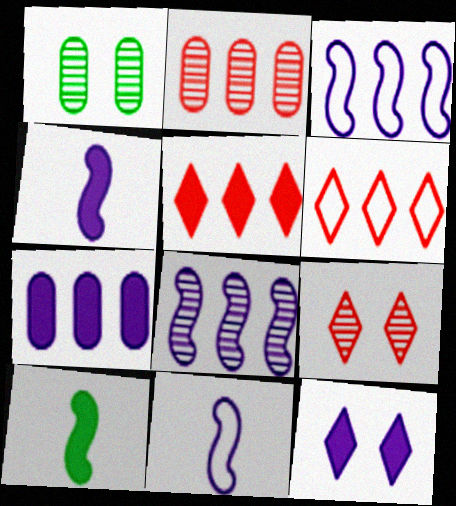[[1, 4, 6], 
[1, 5, 11], 
[4, 7, 12]]